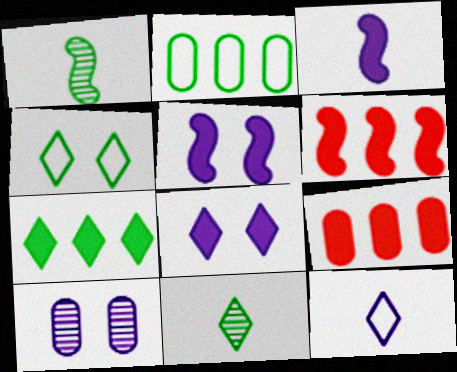[[4, 7, 11]]